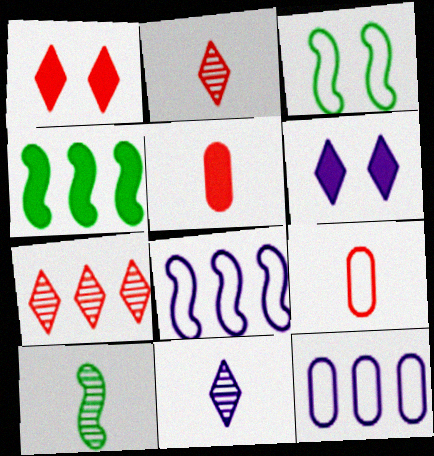[[1, 10, 12], 
[3, 4, 10], 
[4, 5, 6], 
[4, 7, 12]]